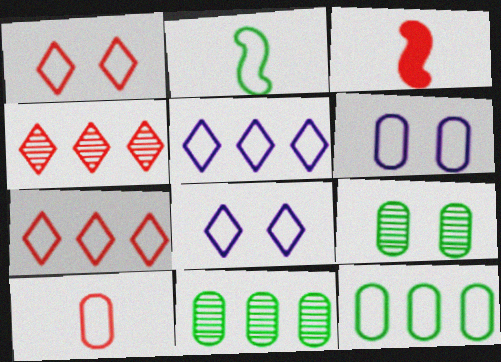[[2, 6, 7], 
[3, 5, 9], 
[3, 8, 11], 
[6, 10, 12]]